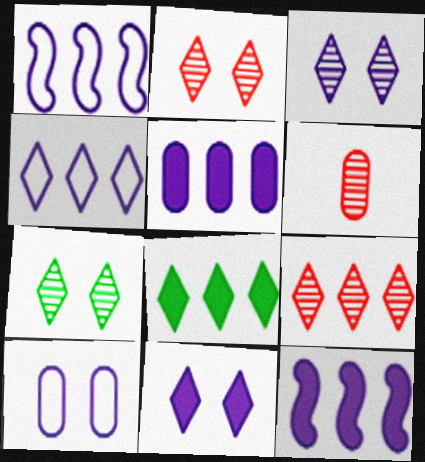[[2, 3, 7], 
[4, 8, 9]]